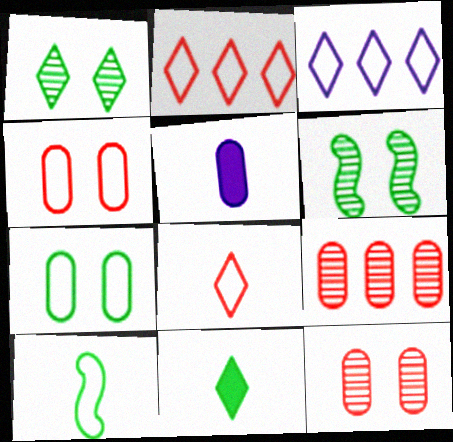[[2, 5, 6], 
[3, 4, 10], 
[5, 7, 9]]